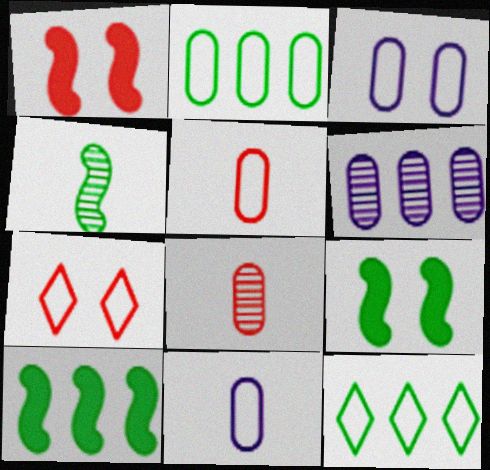[[2, 3, 5]]